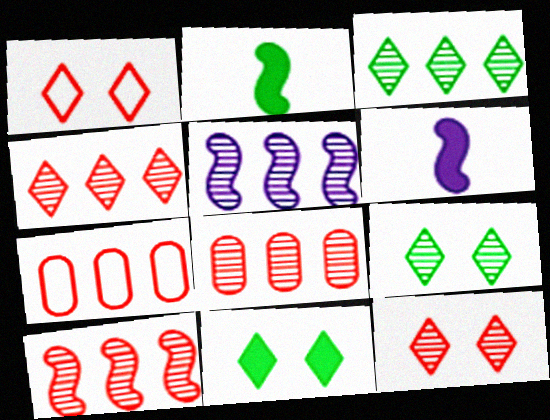[[3, 5, 8], 
[4, 8, 10], 
[6, 7, 9]]